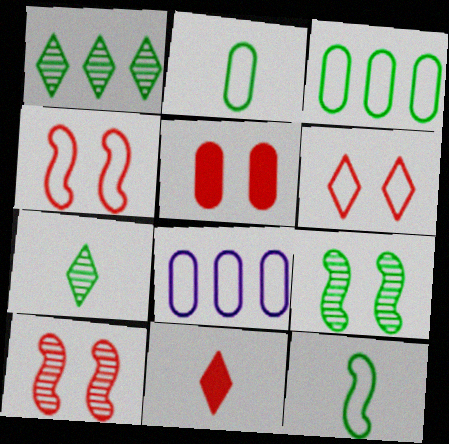[[5, 6, 10], 
[6, 8, 12], 
[8, 9, 11]]